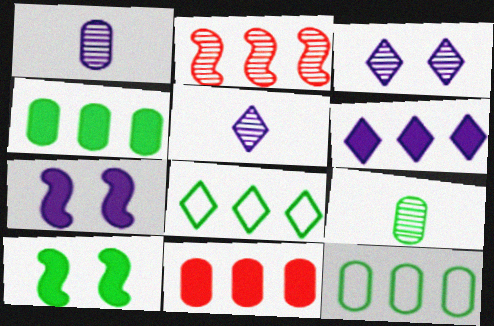[[2, 3, 9], 
[2, 6, 12], 
[8, 9, 10]]